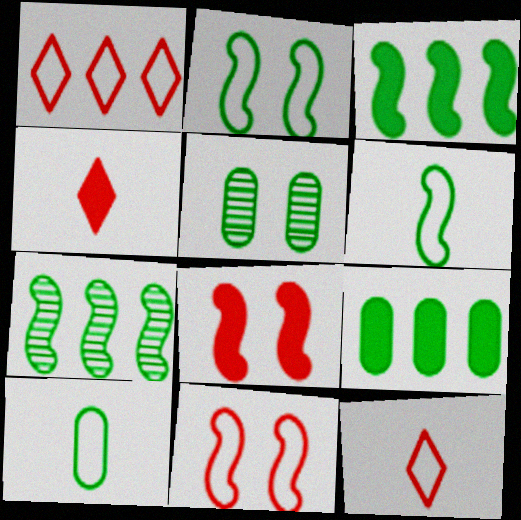[[5, 9, 10]]